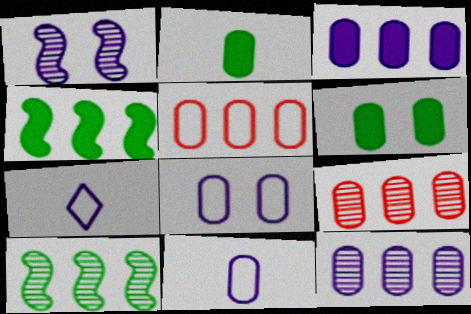[[1, 3, 7], 
[2, 8, 9], 
[6, 9, 11]]